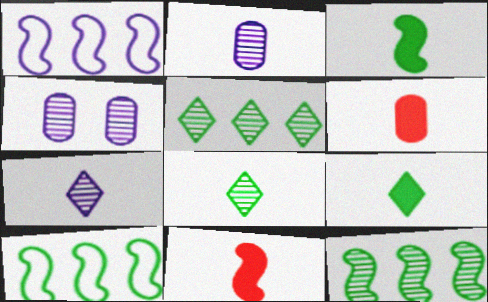[]